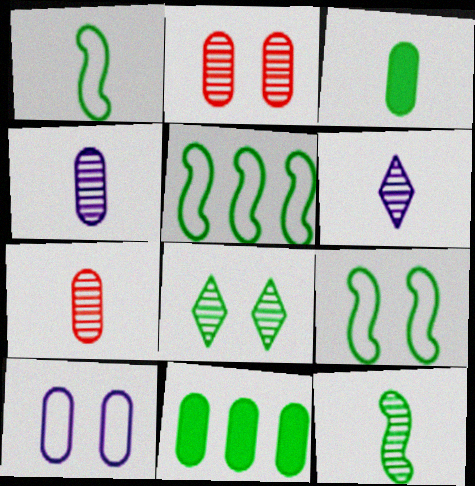[[1, 5, 9], 
[1, 8, 11], 
[3, 5, 8], 
[6, 7, 12], 
[7, 10, 11]]